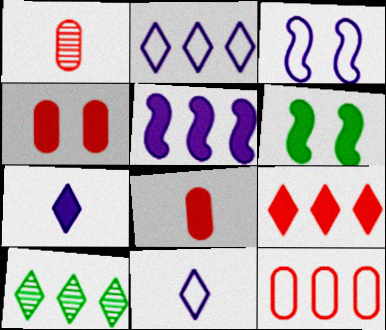[[1, 2, 6], 
[1, 4, 12], 
[2, 9, 10], 
[3, 8, 10], 
[5, 10, 12]]